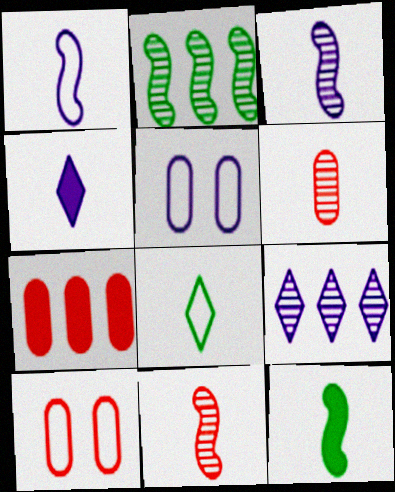[[1, 11, 12], 
[2, 4, 10], 
[6, 7, 10], 
[9, 10, 12]]